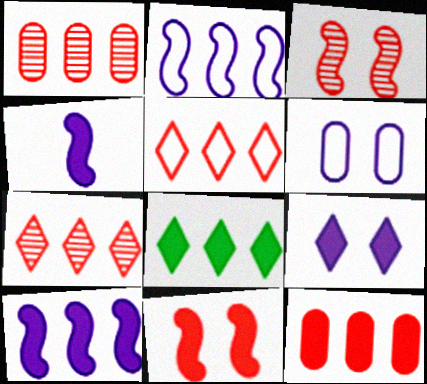[[1, 2, 8], 
[8, 10, 12]]